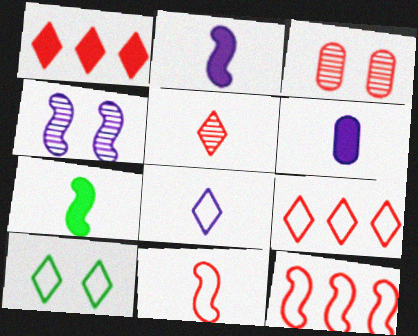[[1, 3, 11], 
[4, 7, 12], 
[8, 9, 10]]